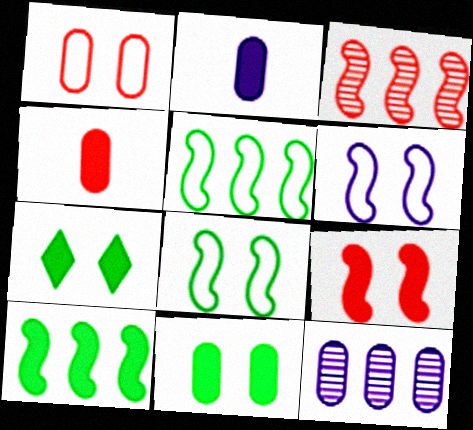[]